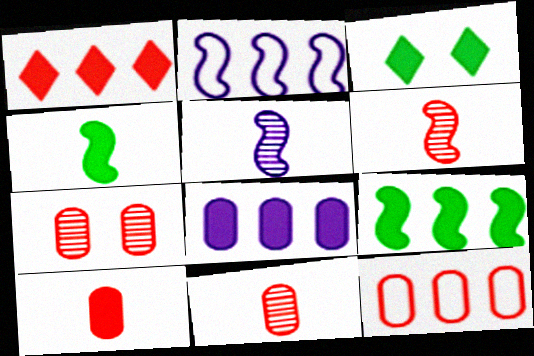[[1, 8, 9], 
[2, 3, 11], 
[3, 5, 12], 
[7, 10, 12]]